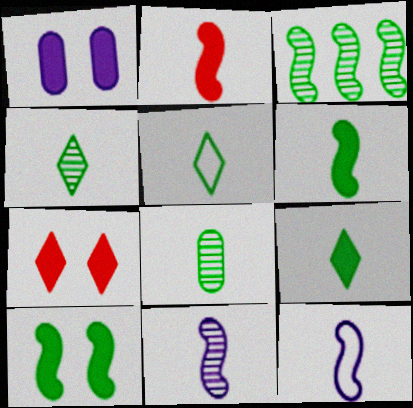[[1, 7, 10], 
[4, 5, 9], 
[5, 6, 8]]